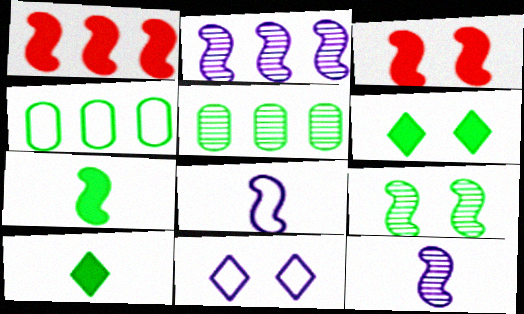[[1, 8, 9], 
[4, 9, 10]]